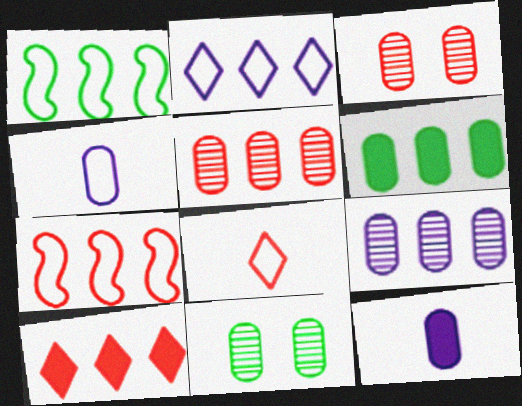[[1, 9, 10], 
[3, 4, 6], 
[5, 7, 10]]